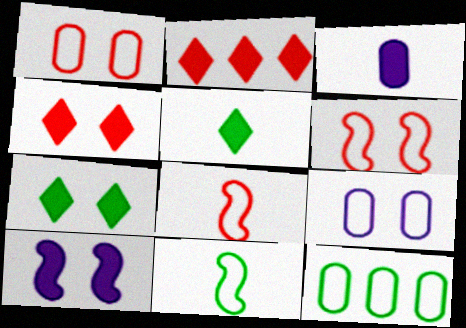[]